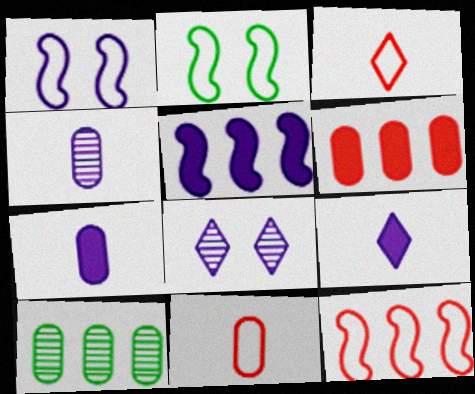[]